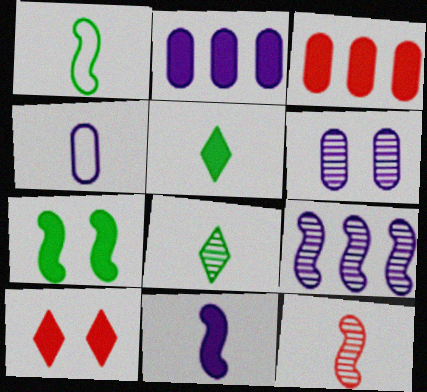[[1, 11, 12], 
[2, 4, 6], 
[4, 5, 12]]